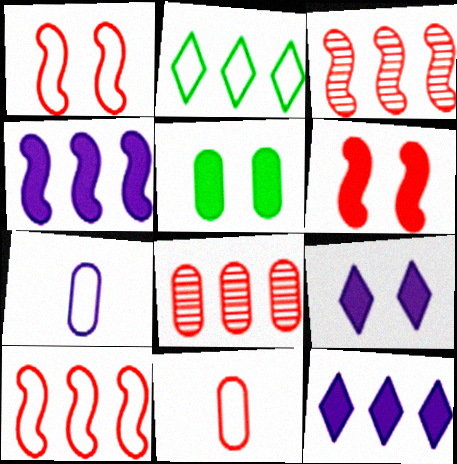[[1, 2, 7], 
[2, 4, 8], 
[5, 6, 9], 
[5, 7, 8]]